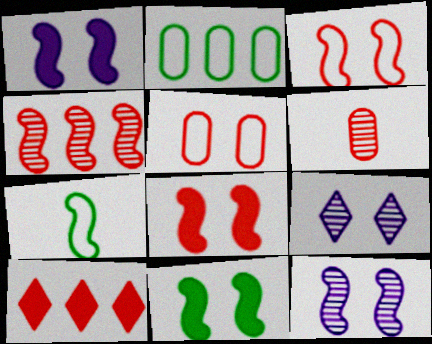[[1, 4, 7], 
[1, 8, 11], 
[3, 6, 10], 
[3, 11, 12], 
[5, 9, 11]]